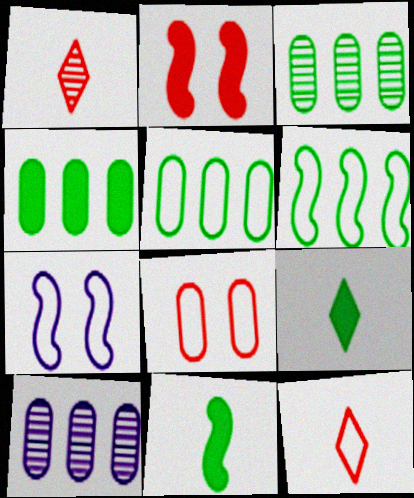[[1, 4, 7], 
[3, 4, 5], 
[5, 7, 12]]